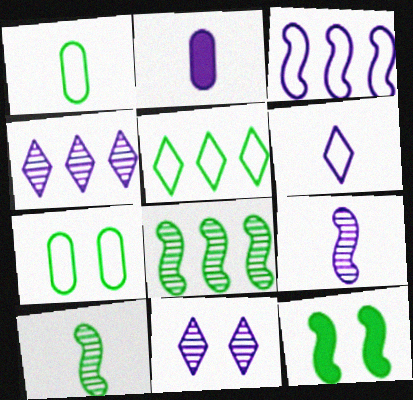[[2, 3, 11], 
[2, 6, 9]]